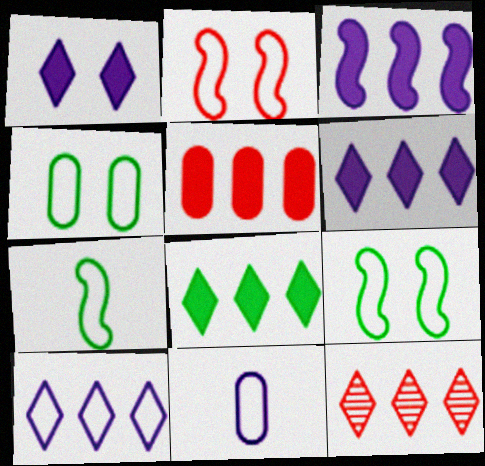[[3, 5, 8], 
[8, 10, 12]]